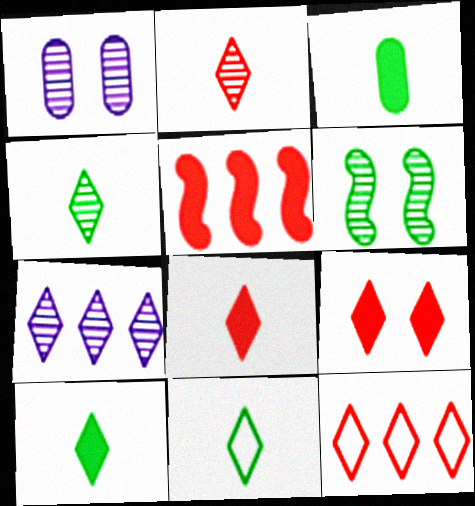[[1, 5, 11], 
[2, 9, 12], 
[4, 10, 11], 
[7, 9, 11]]